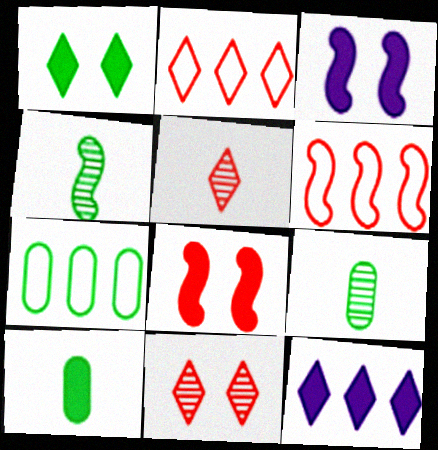[[1, 4, 7], 
[2, 3, 9], 
[3, 4, 6], 
[3, 5, 7], 
[8, 10, 12]]